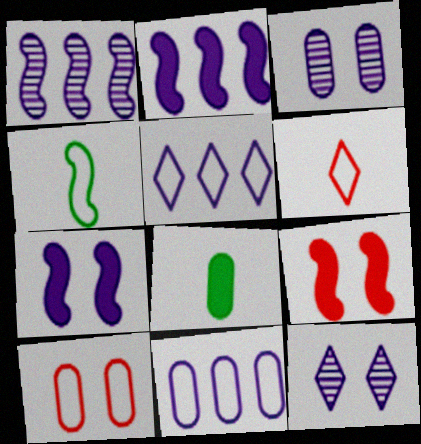[[1, 4, 9], 
[4, 5, 10]]